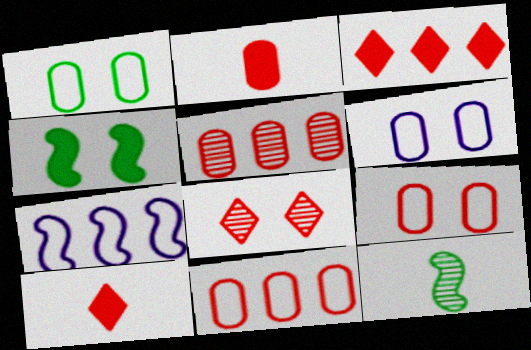[[1, 6, 9], 
[2, 5, 9], 
[3, 6, 12], 
[4, 6, 8]]